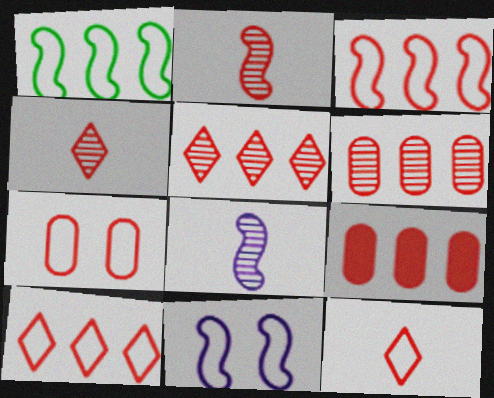[[3, 5, 9], 
[3, 7, 12]]